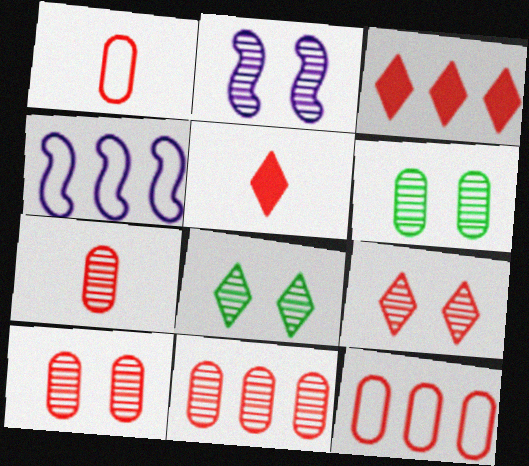[[2, 6, 9], 
[2, 8, 10], 
[4, 5, 6], 
[7, 10, 11]]